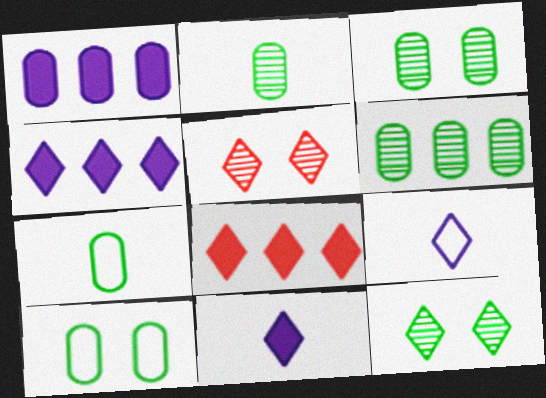[[2, 3, 6], 
[8, 9, 12]]